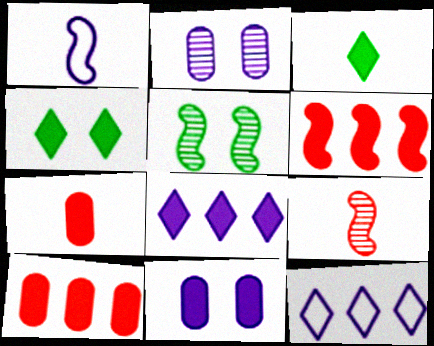[[1, 2, 8], 
[1, 5, 6], 
[3, 6, 11], 
[5, 7, 12]]